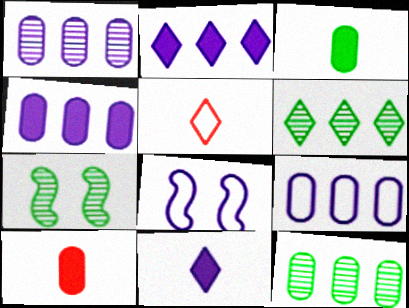[[1, 4, 9], 
[1, 8, 11], 
[4, 5, 7], 
[6, 8, 10]]